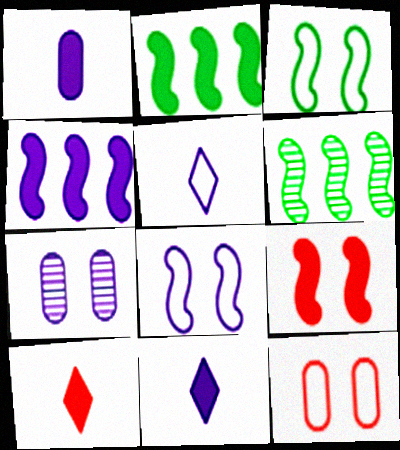[[4, 5, 7], 
[6, 11, 12]]